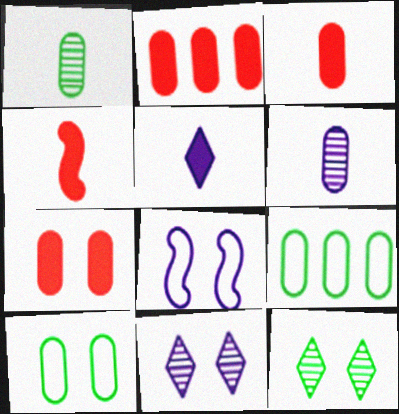[[2, 3, 7], 
[2, 6, 10], 
[4, 9, 11], 
[6, 7, 9], 
[7, 8, 12]]